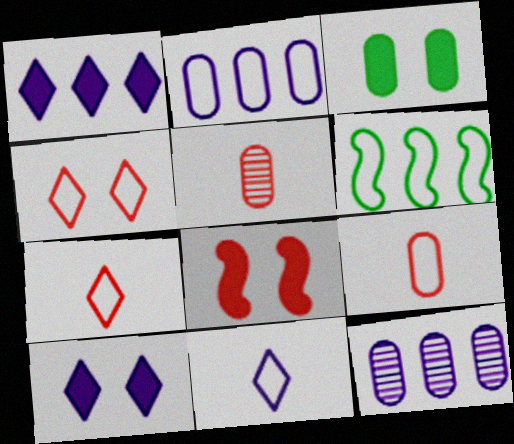[[2, 3, 5], 
[3, 8, 10], 
[3, 9, 12], 
[5, 6, 10]]